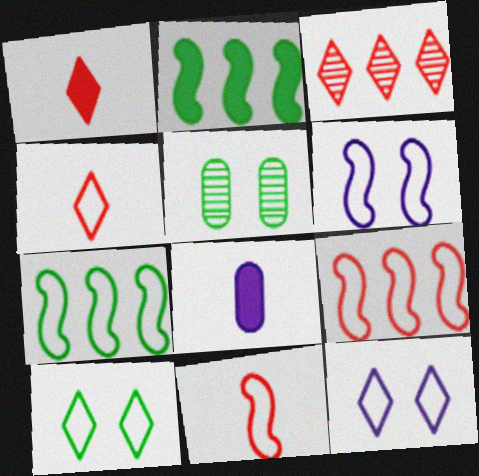[[6, 7, 11]]